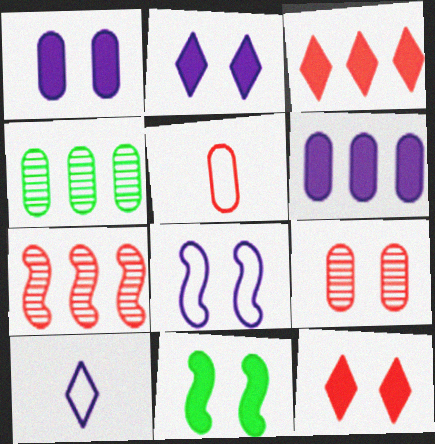[[1, 4, 5], 
[1, 11, 12], 
[5, 7, 12]]